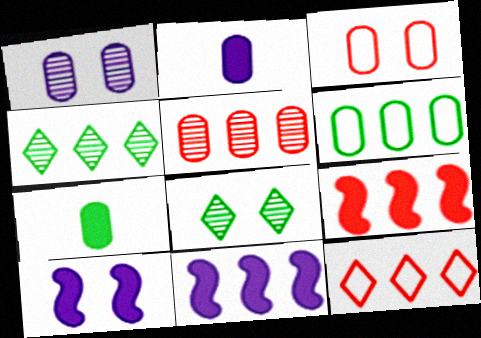[[3, 8, 10], 
[5, 9, 12]]